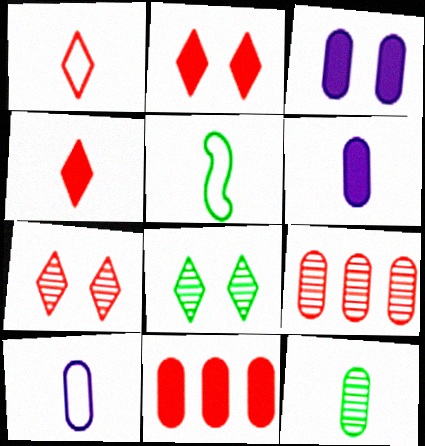[[1, 5, 10]]